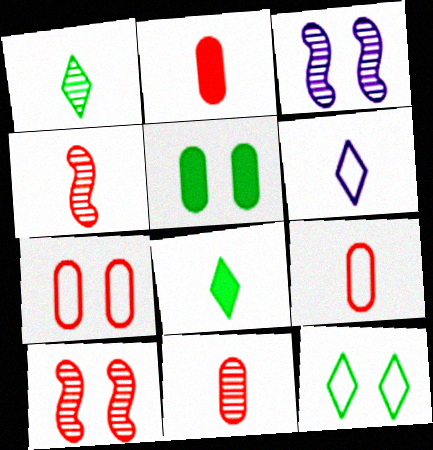[[2, 9, 11]]